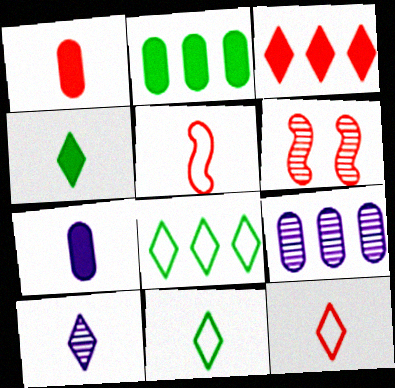[[4, 10, 12], 
[6, 7, 8]]